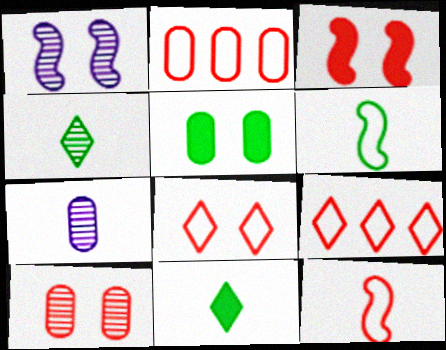[[1, 2, 11], 
[1, 5, 8], 
[2, 5, 7], 
[2, 8, 12], 
[3, 8, 10], 
[7, 11, 12]]